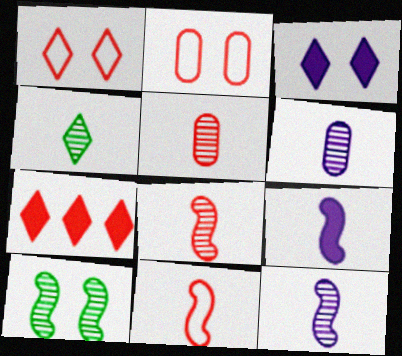[[2, 3, 10], 
[2, 7, 8], 
[4, 5, 12], 
[4, 6, 8]]